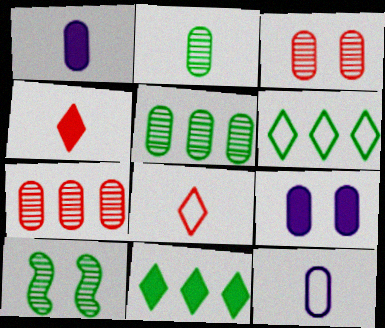[]